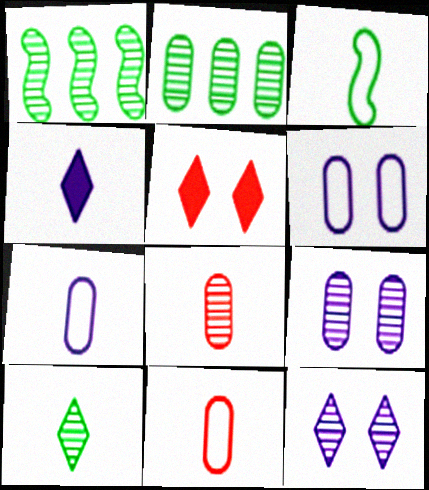[[1, 5, 7], 
[1, 8, 12], 
[2, 8, 9], 
[3, 4, 8]]